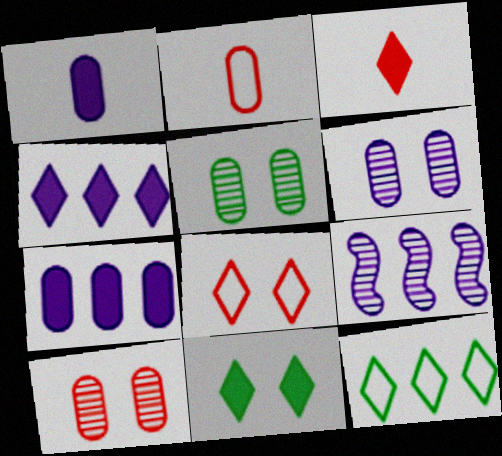[[2, 5, 7], 
[2, 9, 11], 
[3, 4, 11], 
[5, 6, 10]]